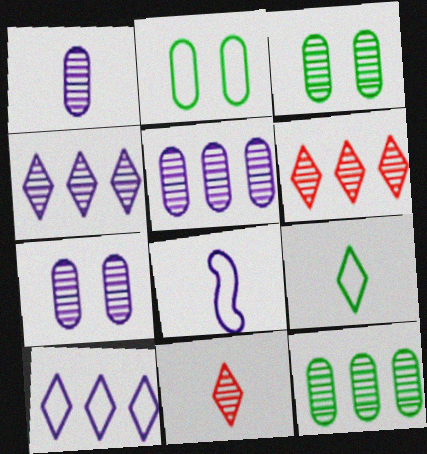[[1, 5, 7]]